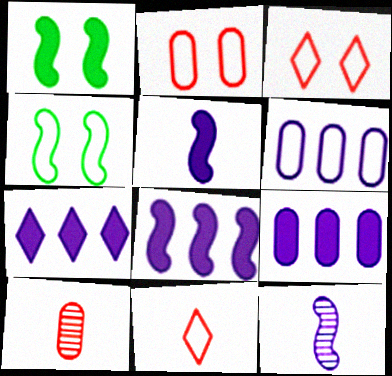[[4, 6, 11], 
[4, 7, 10], 
[7, 8, 9]]